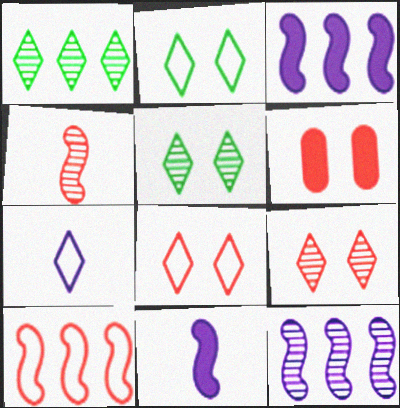[]